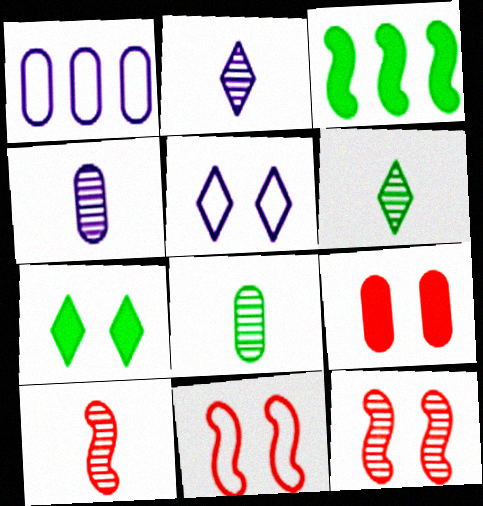[[1, 7, 10], 
[1, 8, 9], 
[2, 8, 10], 
[4, 6, 10]]